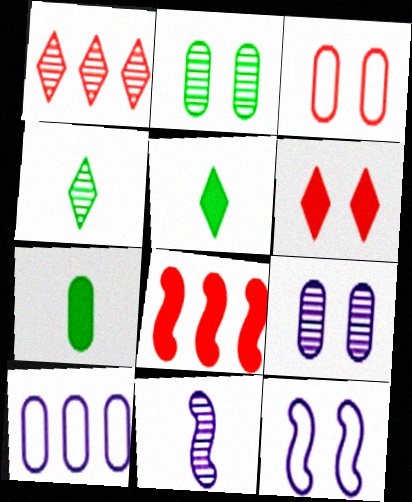[[1, 2, 11], 
[1, 7, 12], 
[2, 6, 12]]